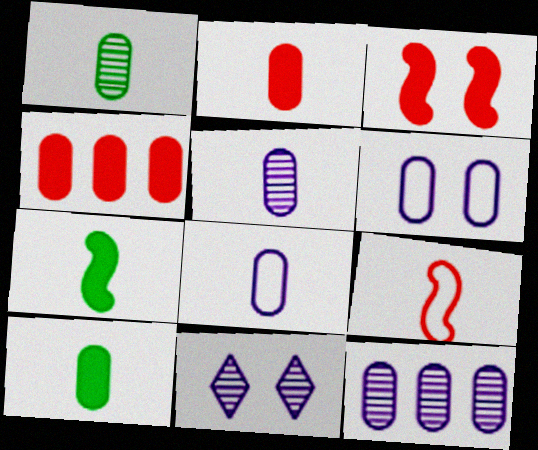[[1, 2, 8], 
[1, 4, 6]]